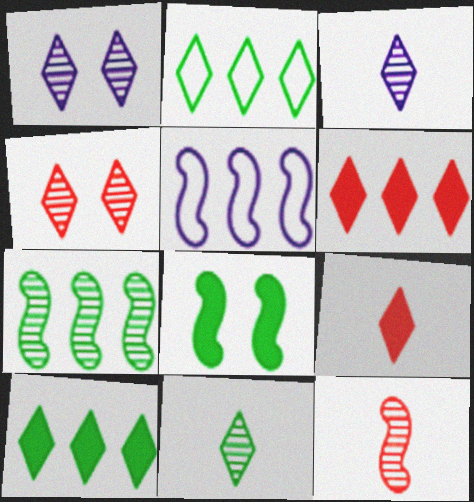[[1, 2, 9], 
[5, 8, 12]]